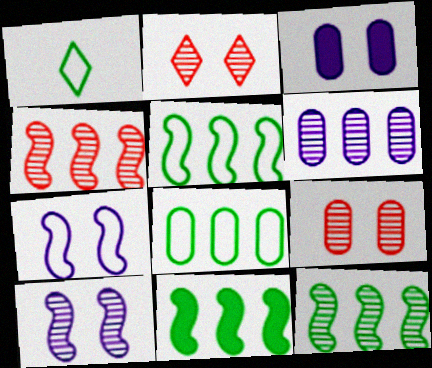[[1, 3, 4], 
[5, 11, 12]]